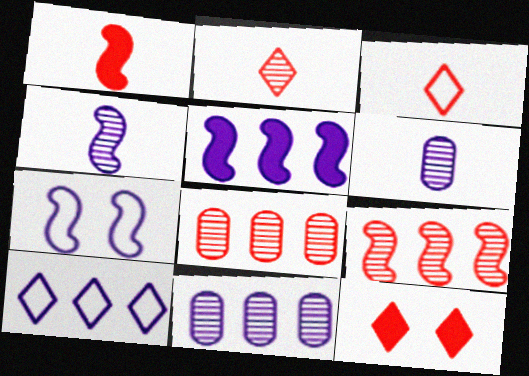[[4, 5, 7], 
[5, 10, 11]]